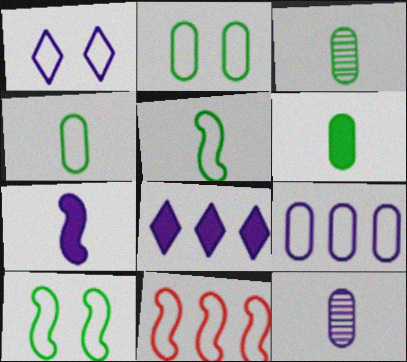[[1, 4, 11], 
[3, 4, 6]]